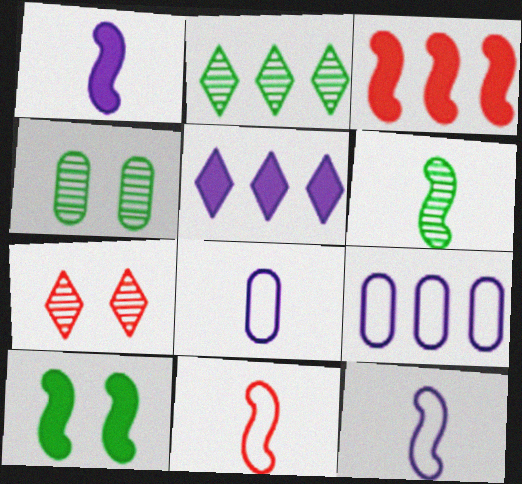[[1, 3, 10], 
[1, 6, 11], 
[2, 3, 9], 
[2, 4, 6], 
[4, 5, 11]]